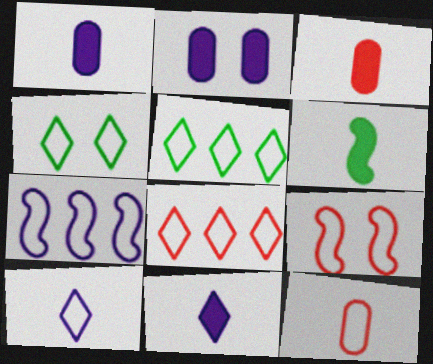[[3, 6, 11], 
[4, 7, 12], 
[4, 8, 10], 
[8, 9, 12]]